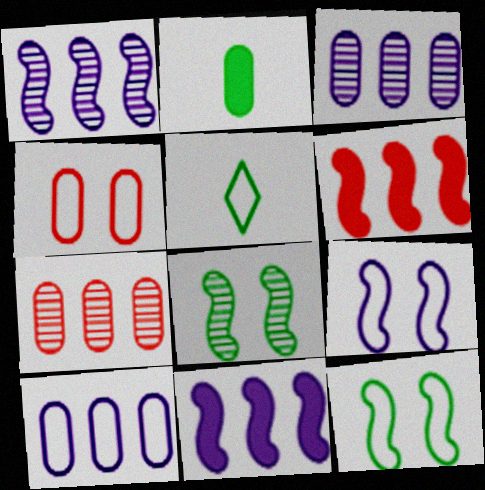[[2, 3, 4]]